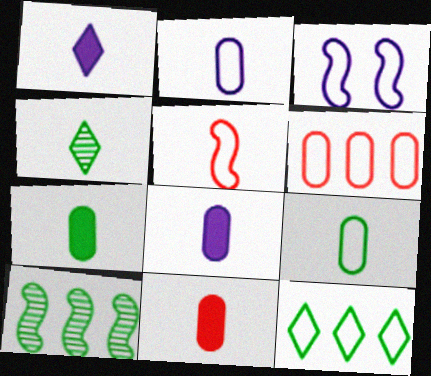[[4, 5, 8], 
[7, 8, 11]]